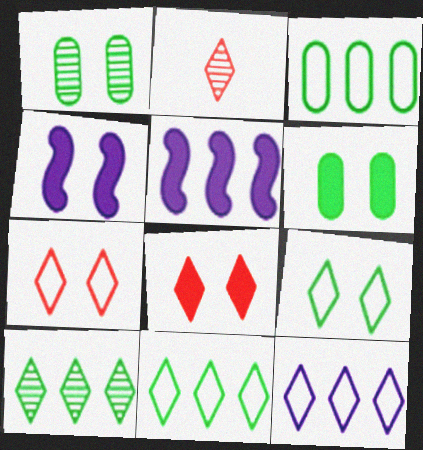[[1, 4, 7], 
[2, 3, 4], 
[4, 6, 8]]